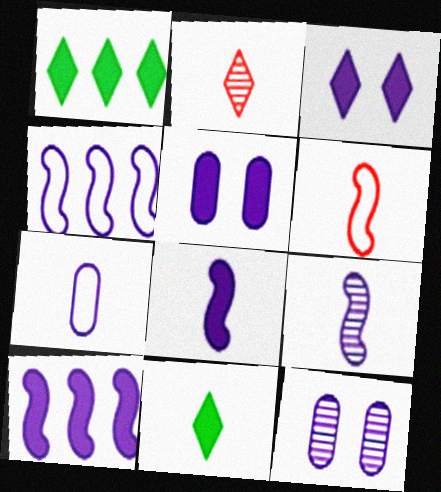[[1, 6, 12]]